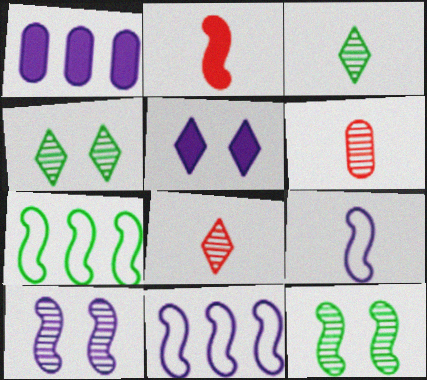[[2, 7, 10], 
[2, 11, 12], 
[5, 6, 7]]